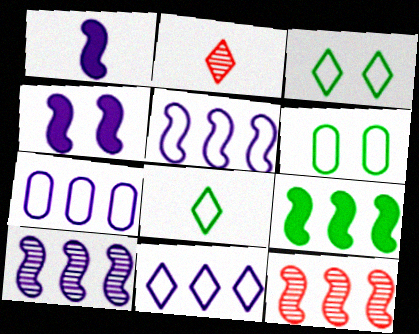[[5, 7, 11], 
[5, 9, 12]]